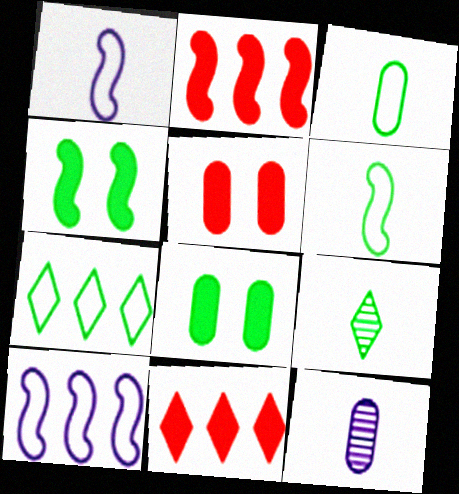[[5, 9, 10]]